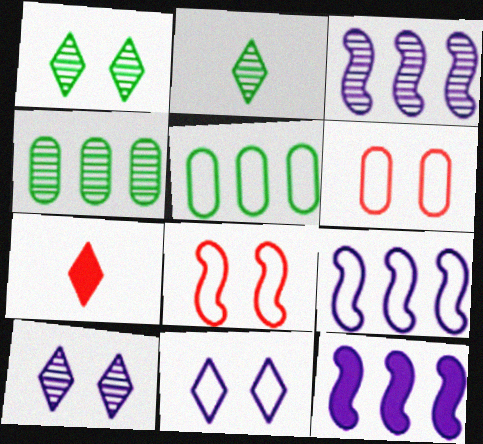[[2, 6, 12], 
[3, 9, 12]]